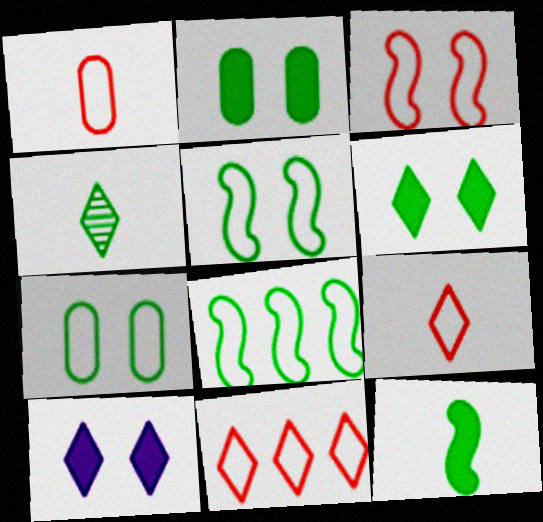[[1, 3, 11], 
[2, 4, 8], 
[4, 10, 11]]